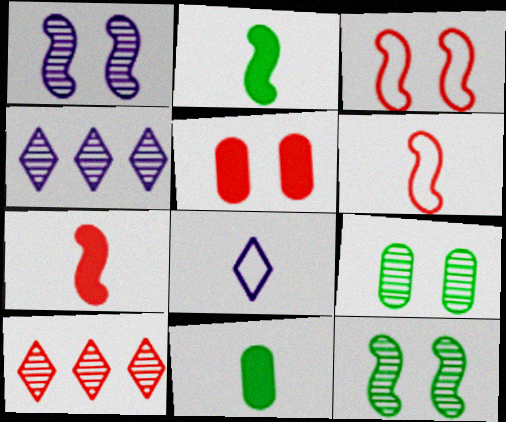[[3, 4, 11], 
[5, 6, 10]]